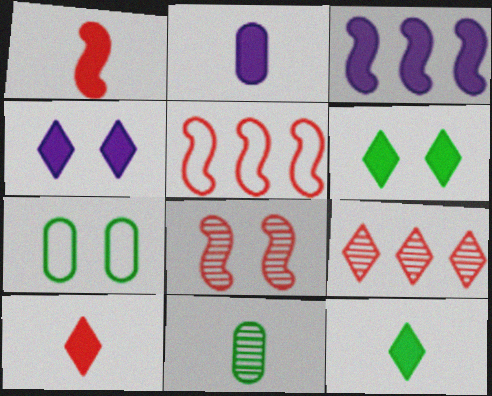[[1, 2, 12], 
[1, 5, 8], 
[2, 3, 4], 
[4, 5, 11], 
[4, 7, 8]]